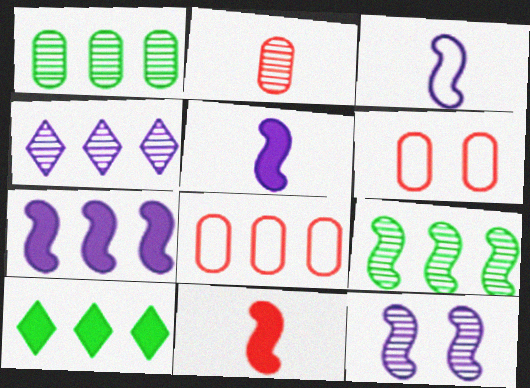[[3, 7, 12]]